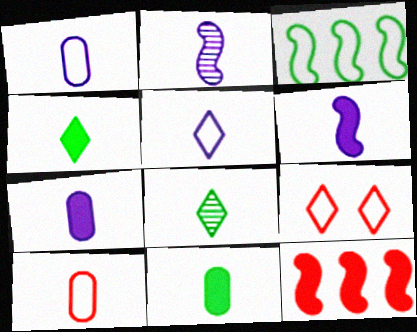[[1, 3, 9], 
[2, 4, 10], 
[2, 5, 7], 
[6, 8, 10]]